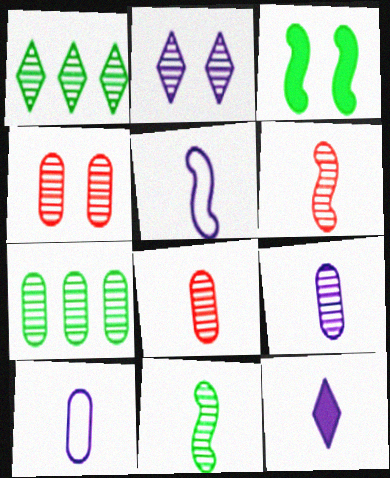[[2, 6, 7], 
[4, 7, 9], 
[5, 9, 12]]